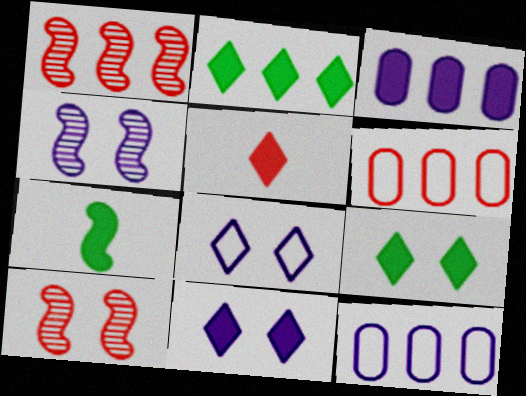[[1, 2, 12], 
[2, 5, 11], 
[5, 6, 10]]